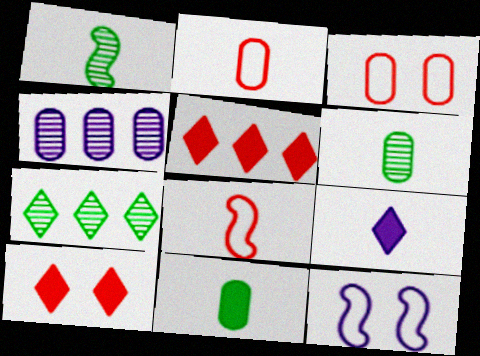[[1, 2, 9], 
[3, 4, 11], 
[4, 9, 12], 
[5, 6, 12], 
[6, 8, 9]]